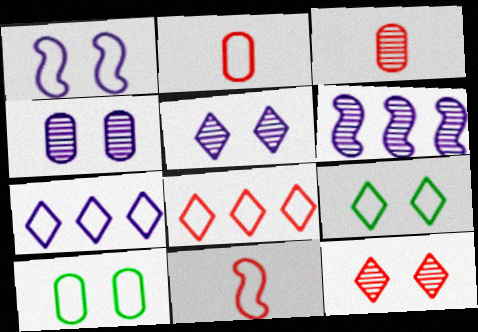[[7, 10, 11]]